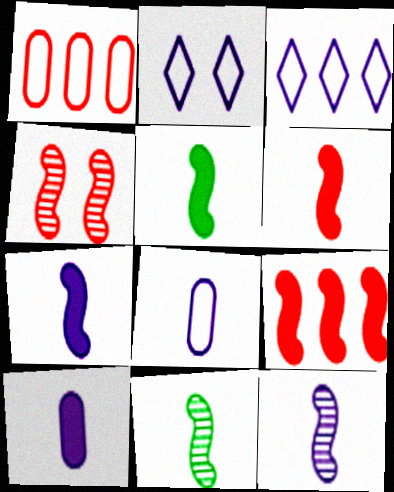[[5, 6, 7]]